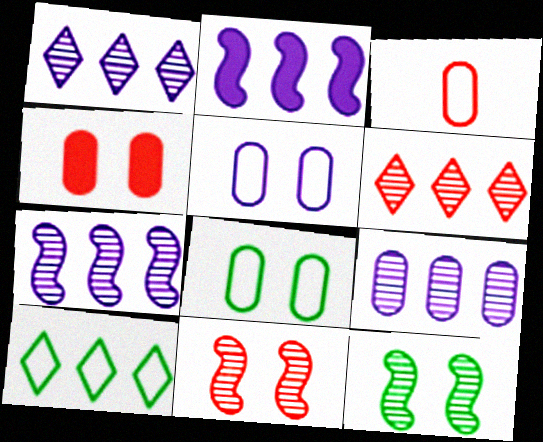[[1, 7, 9]]